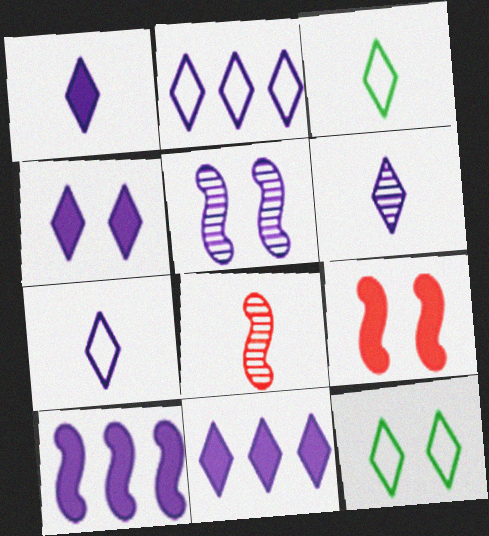[[1, 4, 11], 
[1, 6, 7], 
[2, 4, 6]]